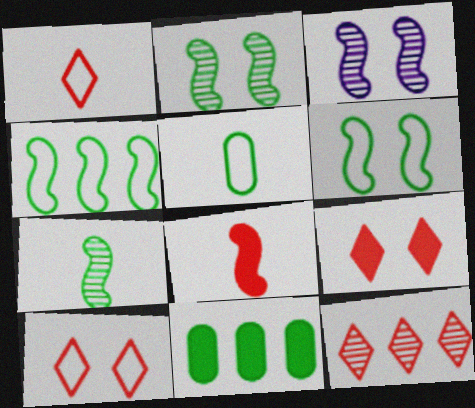[[1, 3, 11], 
[1, 9, 12], 
[3, 4, 8]]